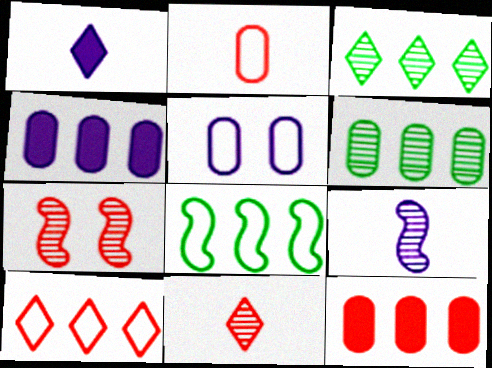[]